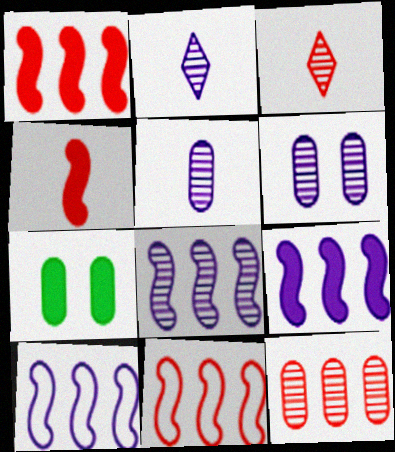[[2, 6, 8], 
[2, 7, 11], 
[3, 7, 10], 
[8, 9, 10]]